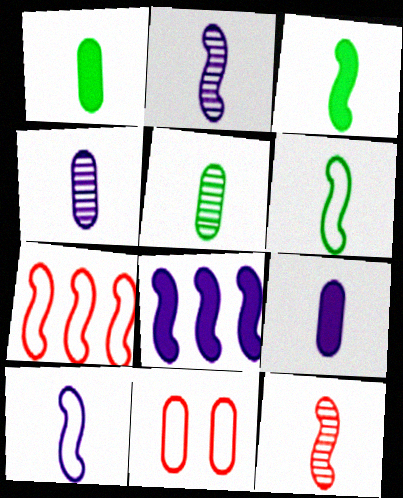[[3, 10, 12]]